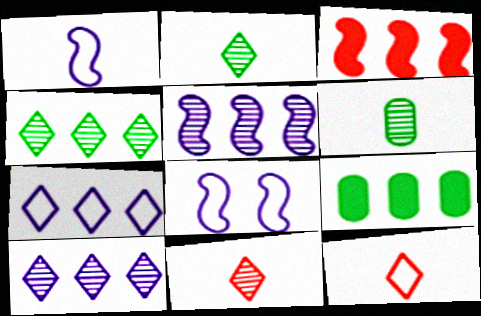[[8, 9, 11]]